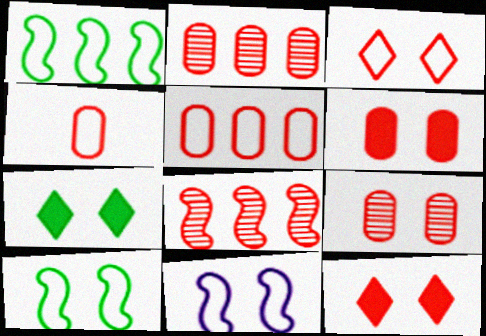[[2, 4, 6], 
[4, 8, 12], 
[7, 9, 11]]